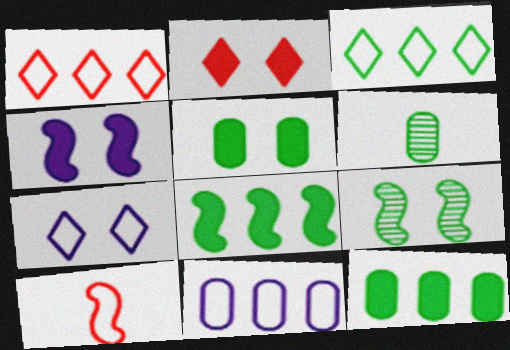[[1, 4, 6], 
[2, 4, 5]]